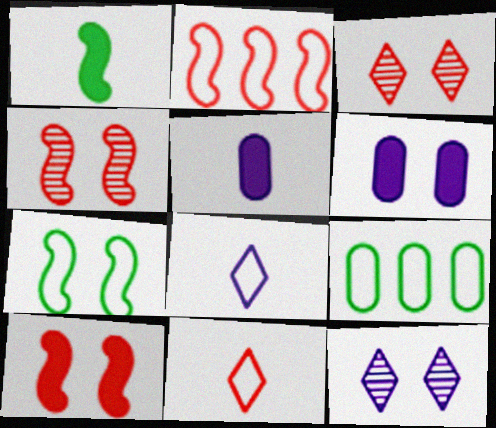[[3, 6, 7]]